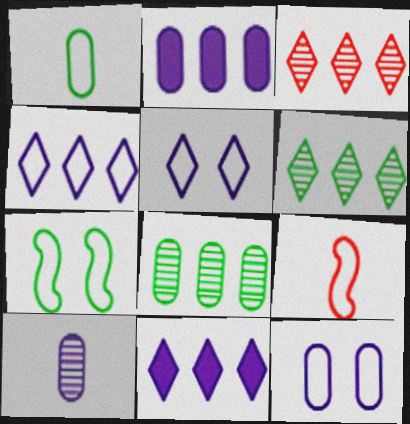[[2, 10, 12]]